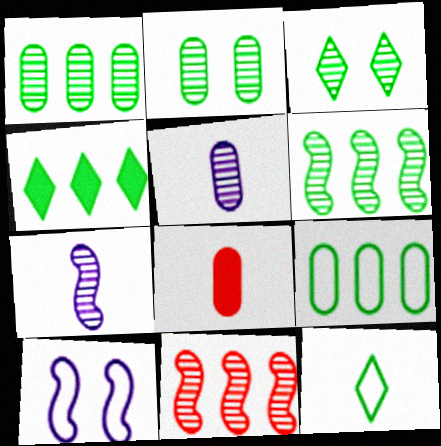[[3, 4, 12], 
[3, 5, 11], 
[4, 6, 9], 
[7, 8, 12]]